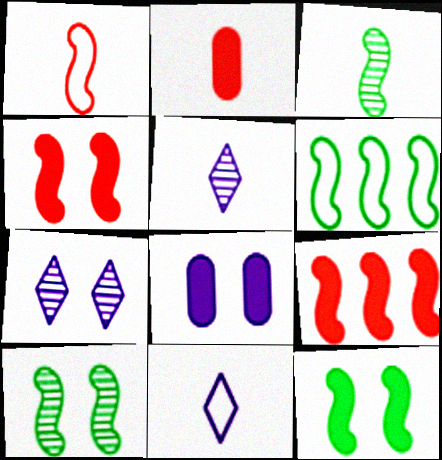[[2, 3, 11], 
[2, 6, 7], 
[3, 6, 12]]